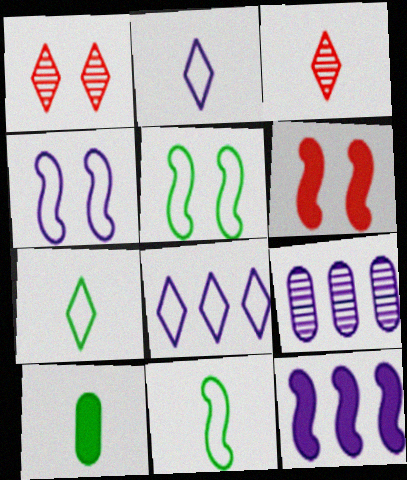[[6, 7, 9], 
[8, 9, 12]]